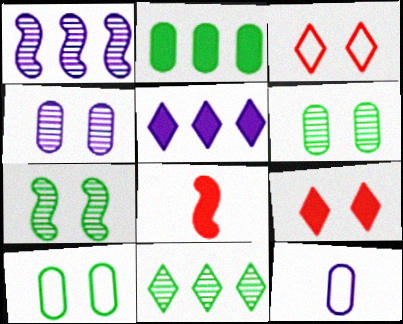[]